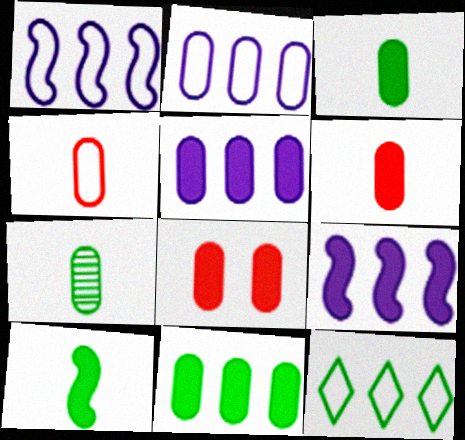[[2, 7, 8], 
[3, 5, 8]]